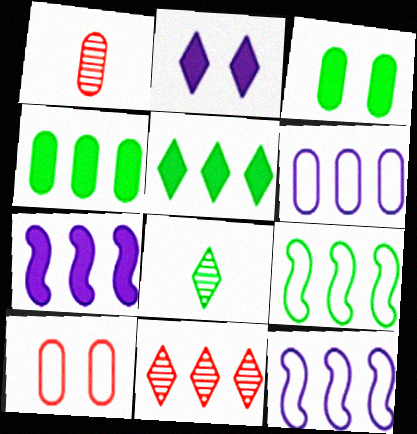[[1, 2, 9], 
[1, 3, 6], 
[3, 8, 9], 
[4, 11, 12], 
[7, 8, 10]]